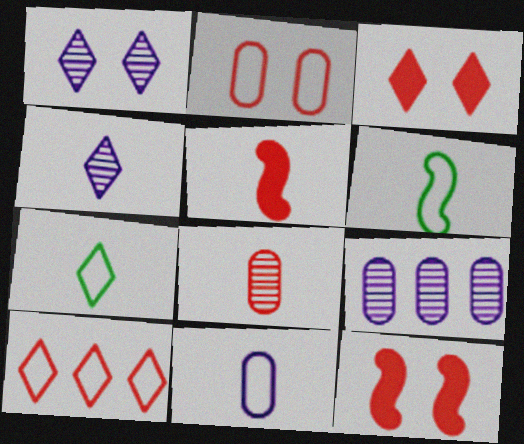[[3, 6, 9], 
[7, 9, 12], 
[8, 10, 12]]